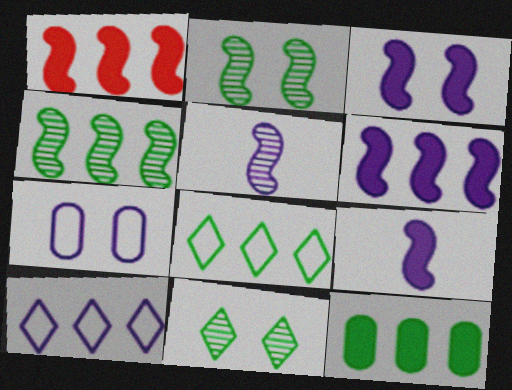[[3, 6, 9], 
[4, 8, 12]]